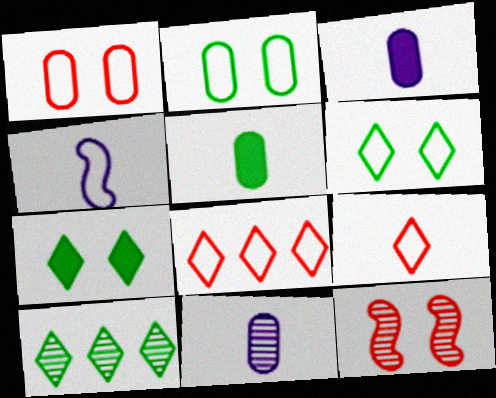[[2, 4, 8], 
[10, 11, 12]]